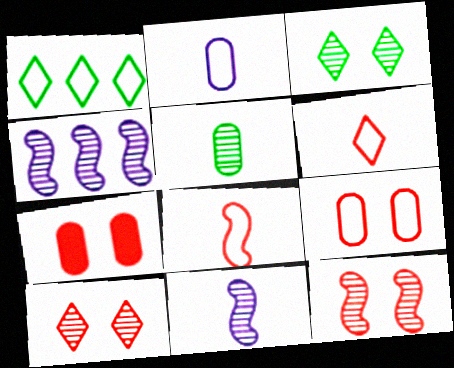[[1, 7, 11], 
[4, 5, 10]]